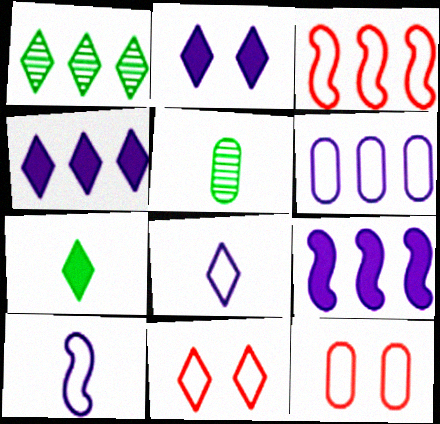[[2, 3, 5], 
[5, 9, 11]]